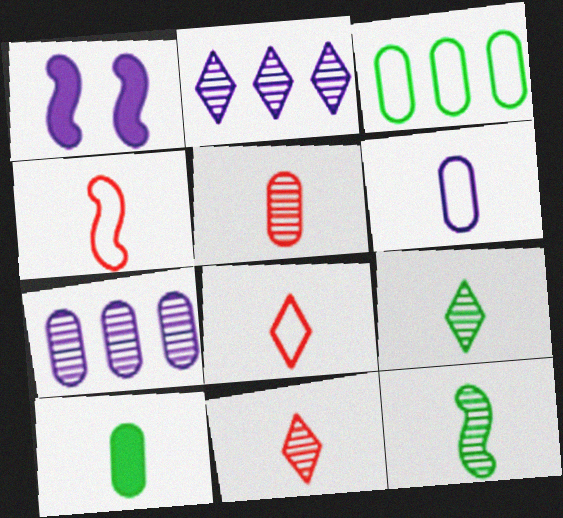[[1, 2, 6], 
[1, 3, 11], 
[5, 6, 10]]